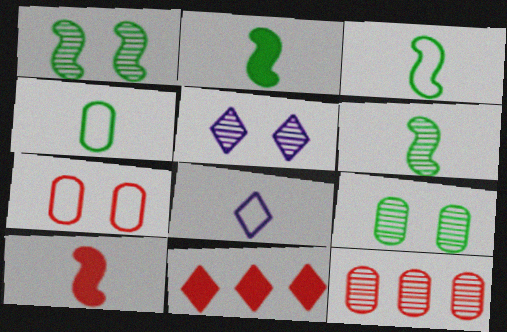[[2, 3, 6], 
[5, 6, 12]]